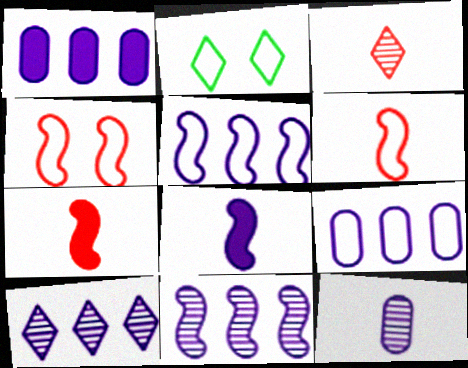[[1, 5, 10], 
[2, 6, 9]]